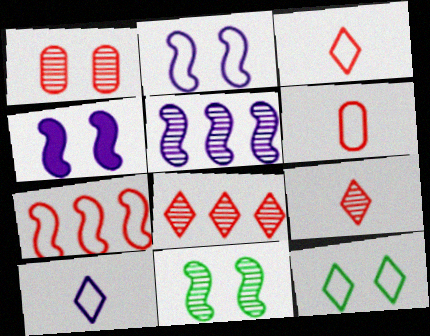[[1, 4, 12]]